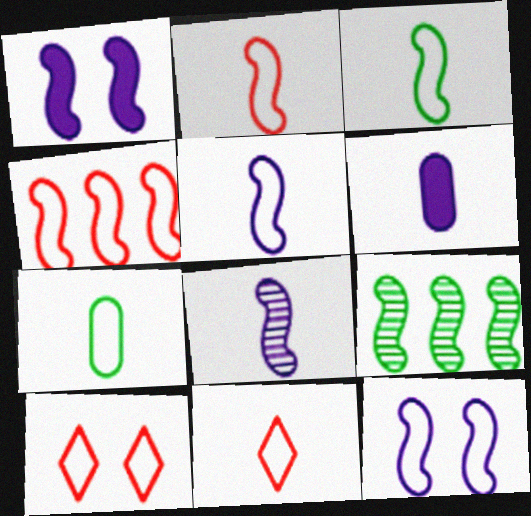[[1, 2, 9], 
[2, 3, 5], 
[3, 4, 12], 
[5, 7, 11], 
[6, 9, 10]]